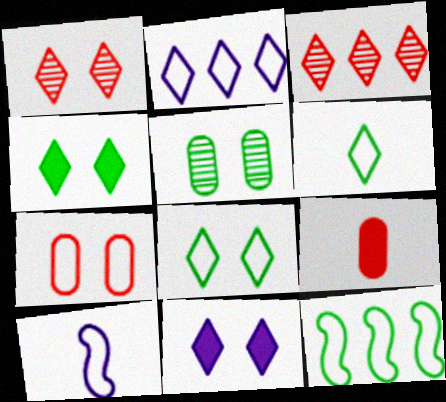[[1, 8, 11], 
[3, 6, 11]]